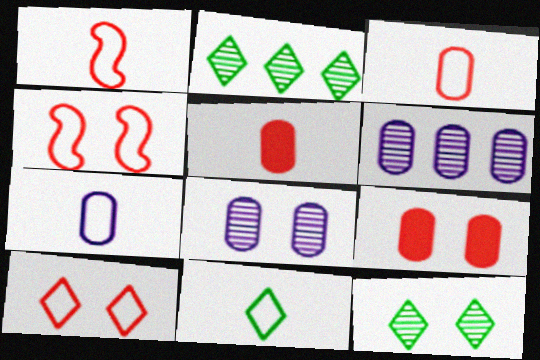[[1, 7, 11]]